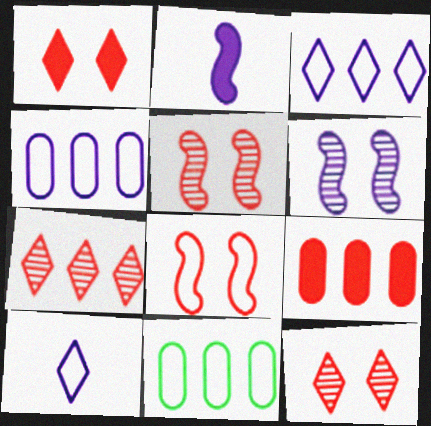[[2, 11, 12], 
[8, 10, 11]]